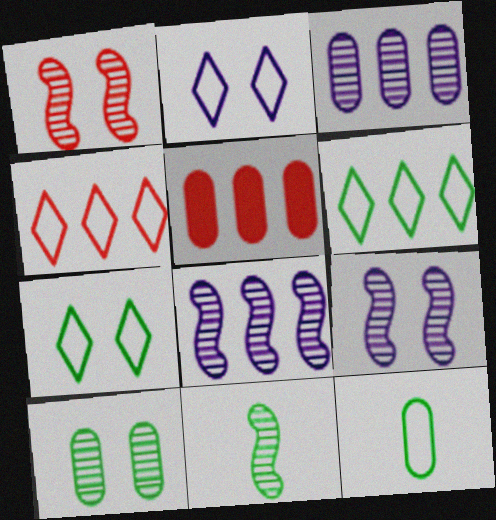[[1, 8, 11], 
[2, 5, 11], 
[5, 6, 8]]